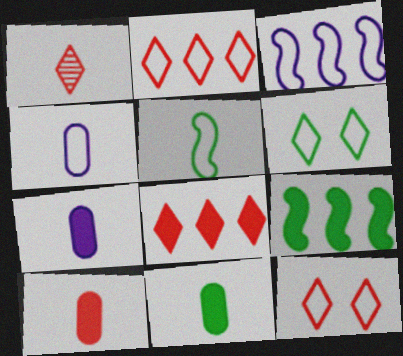[[1, 5, 7], 
[1, 8, 12], 
[7, 10, 11]]